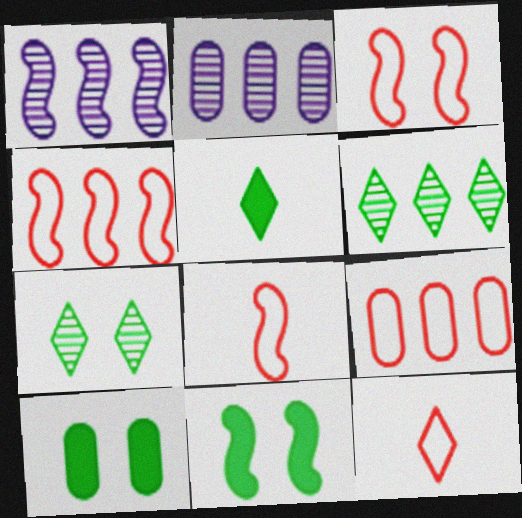[[1, 8, 11], 
[1, 10, 12], 
[2, 3, 5], 
[2, 11, 12], 
[3, 4, 8], 
[3, 9, 12]]